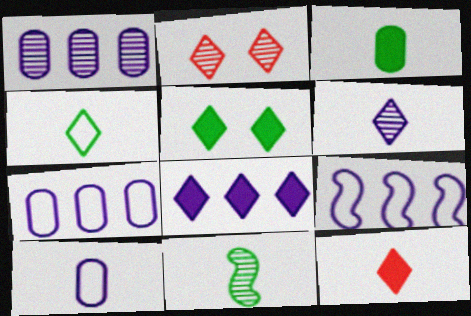[[1, 2, 11], 
[1, 8, 9], 
[2, 3, 9], 
[2, 4, 8], 
[3, 4, 11], 
[4, 6, 12], 
[5, 8, 12], 
[10, 11, 12]]